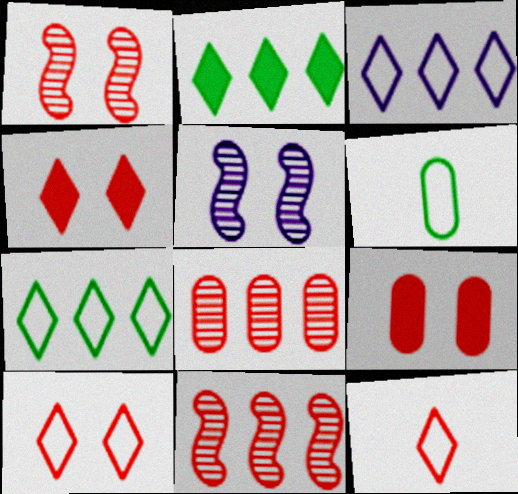[[1, 9, 10], 
[9, 11, 12]]